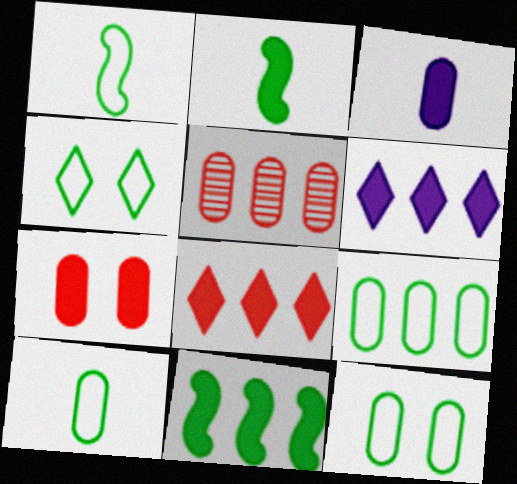[[1, 4, 9], 
[2, 6, 7], 
[3, 5, 12], 
[9, 10, 12]]